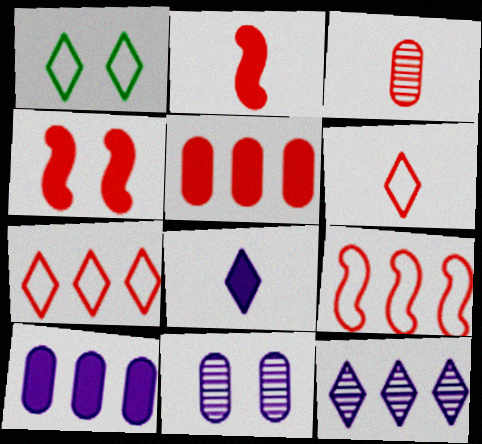[[1, 4, 11], 
[2, 3, 6], 
[3, 4, 7]]